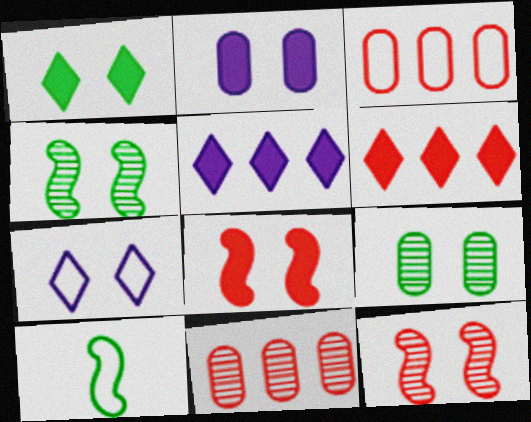[[1, 2, 8], 
[3, 7, 10], 
[7, 8, 9]]